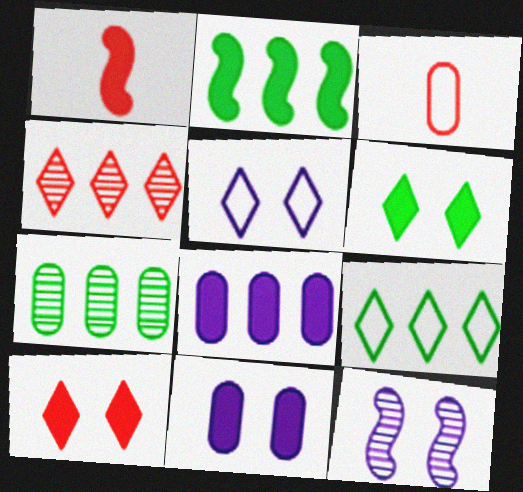[[1, 5, 7], 
[1, 6, 8], 
[2, 7, 9], 
[3, 7, 11], 
[5, 11, 12]]